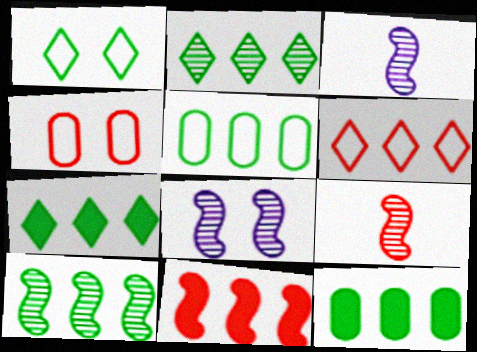[[3, 4, 7], 
[5, 7, 10], 
[8, 9, 10]]